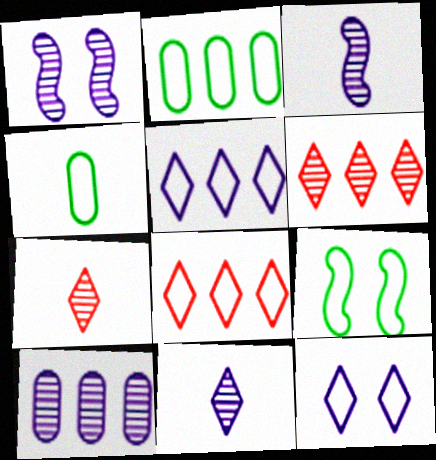[[1, 10, 11]]